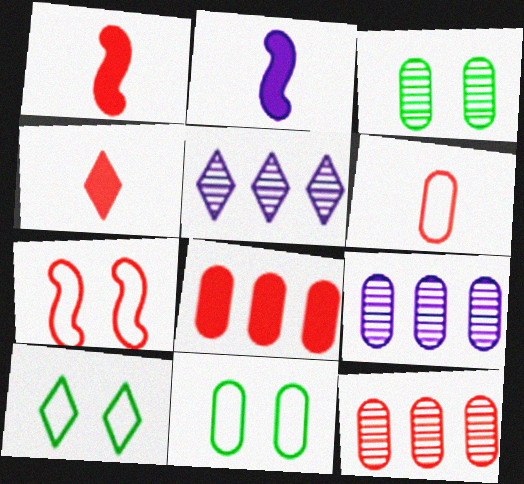[[1, 5, 11], 
[1, 9, 10], 
[2, 10, 12], 
[4, 5, 10], 
[4, 7, 12]]